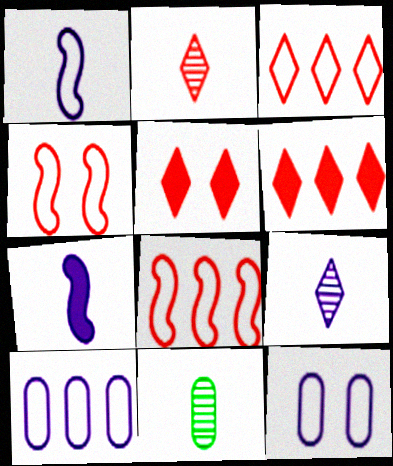[[2, 3, 5]]